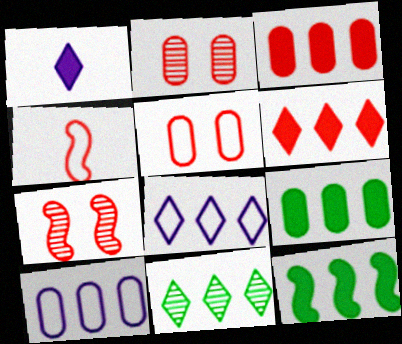[[2, 4, 6], 
[6, 8, 11]]